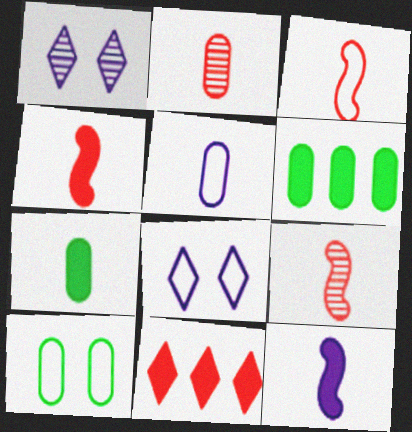[[1, 3, 6], 
[2, 5, 7], 
[3, 4, 9], 
[6, 8, 9]]